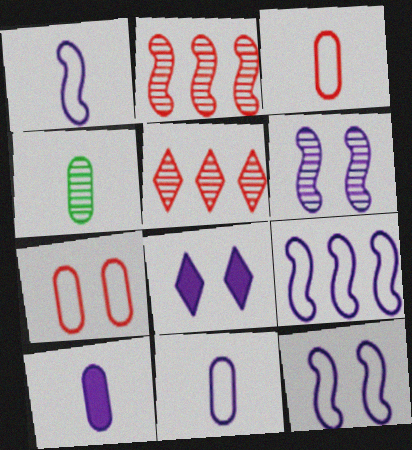[[1, 9, 12], 
[3, 4, 10], 
[4, 5, 6]]